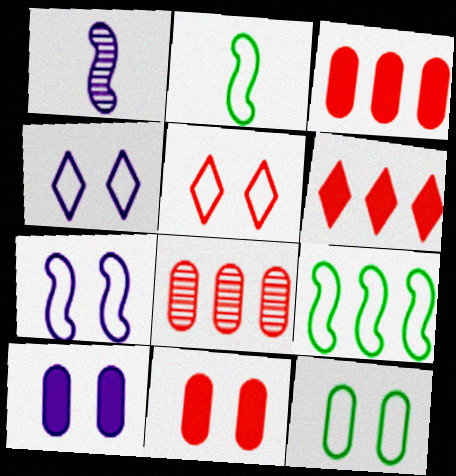[[1, 6, 12], 
[5, 7, 12]]